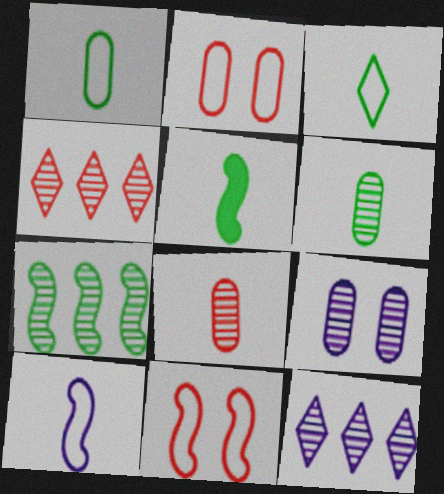[[2, 5, 12], 
[3, 5, 6]]